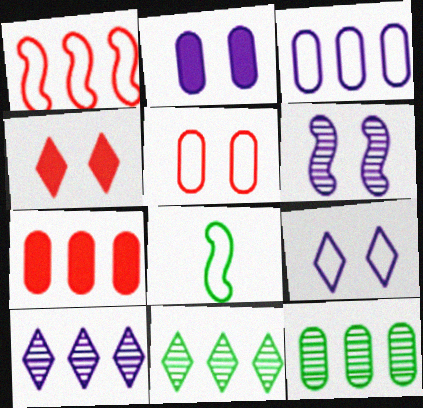[[2, 6, 9], 
[3, 7, 12]]